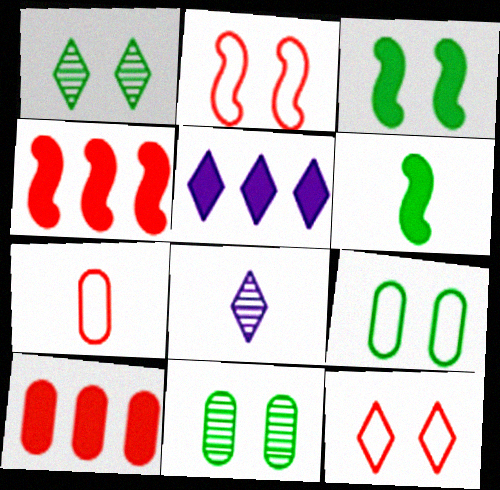[[1, 3, 9], 
[4, 8, 9], 
[6, 7, 8]]